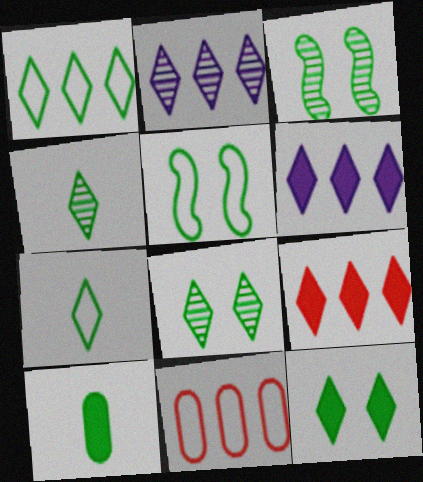[[1, 2, 9], 
[1, 3, 10], 
[1, 4, 12]]